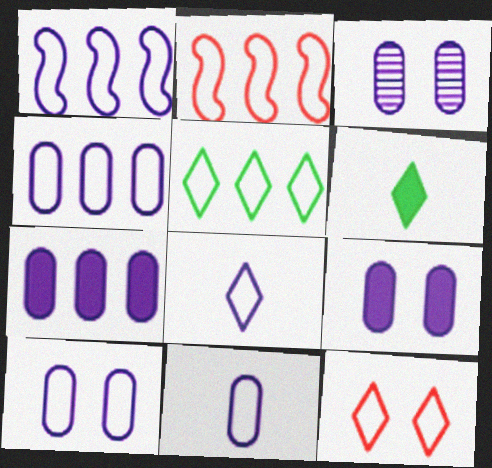[[1, 8, 10], 
[2, 3, 6], 
[2, 4, 5], 
[3, 7, 11], 
[3, 9, 10], 
[4, 10, 11], 
[5, 8, 12]]